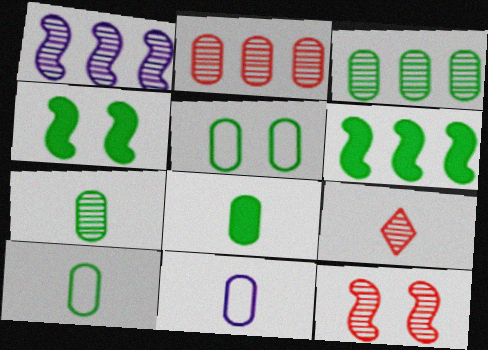[[2, 9, 12], 
[3, 5, 8], 
[7, 8, 10]]